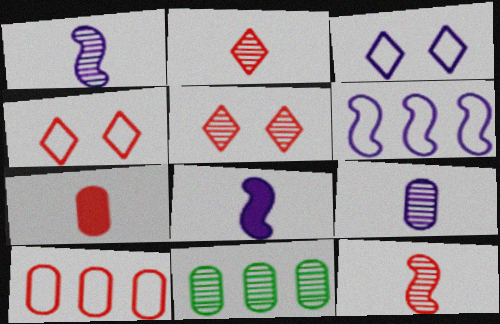[[1, 5, 11], 
[4, 8, 11]]